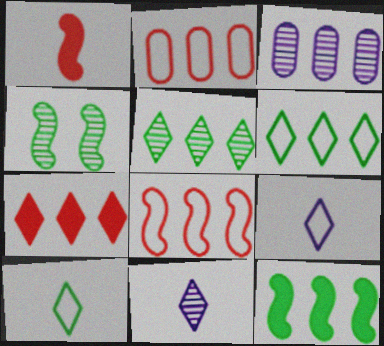[]